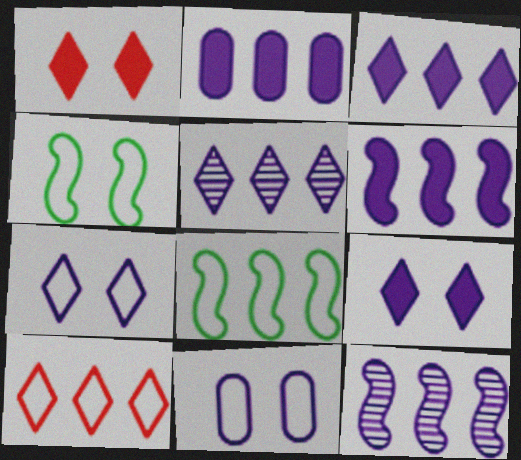[[2, 3, 6]]